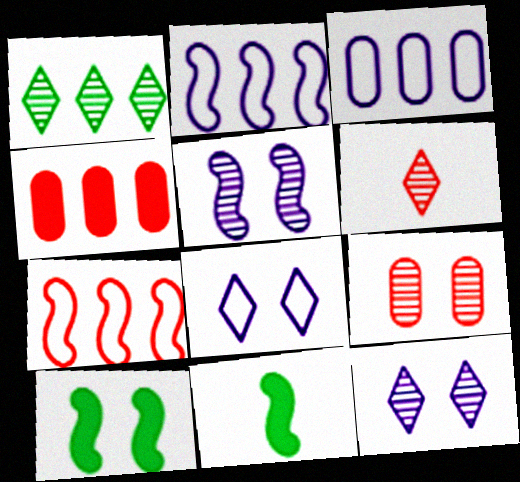[[1, 2, 4], 
[1, 6, 12], 
[3, 6, 10], 
[5, 7, 11], 
[8, 9, 10]]